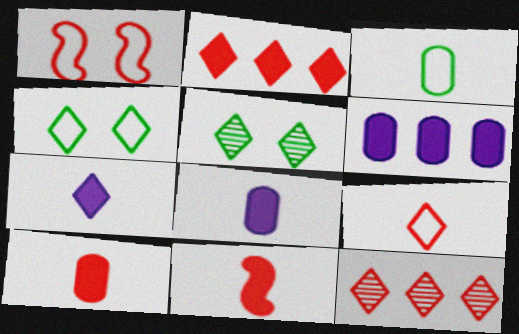[[1, 10, 12], 
[4, 7, 12]]